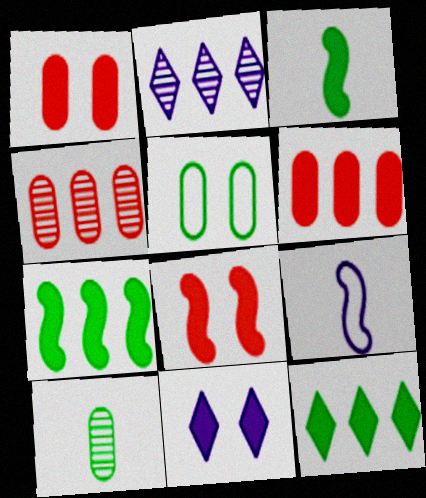[[3, 6, 11]]